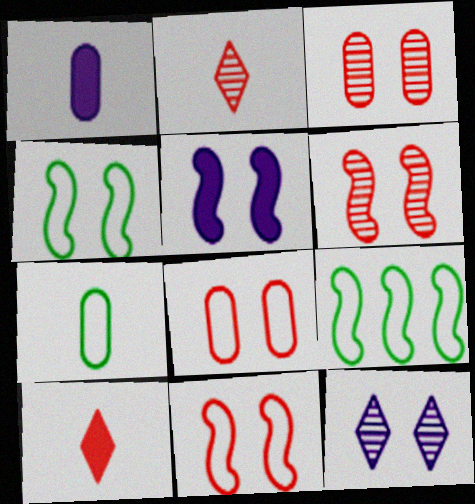[[4, 5, 6]]